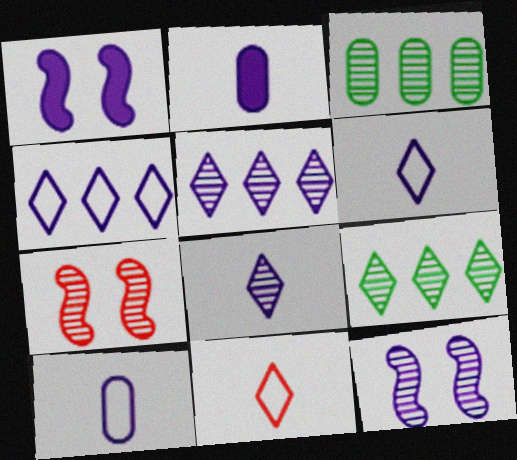[[1, 3, 11], 
[1, 5, 10], 
[2, 4, 12], 
[3, 7, 8]]